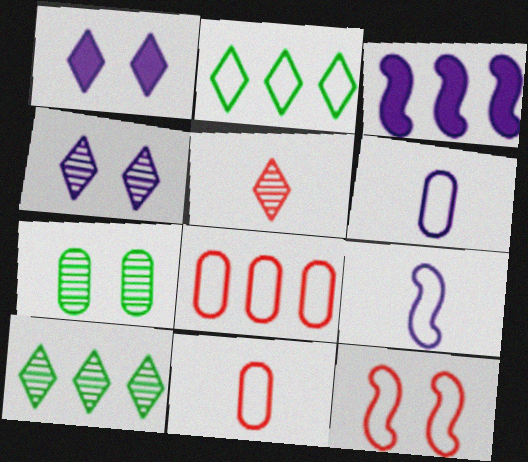[[1, 2, 5], 
[1, 7, 12], 
[2, 6, 12], 
[3, 4, 6], 
[3, 8, 10], 
[4, 5, 10]]